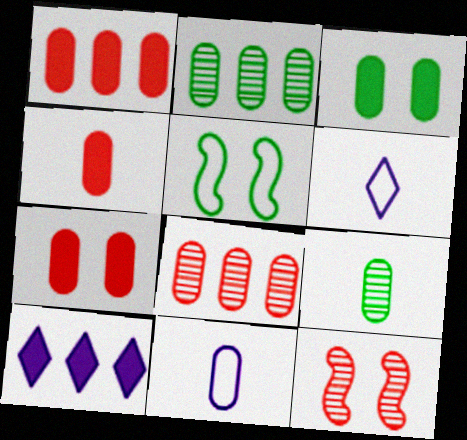[[1, 4, 7], 
[2, 7, 11], 
[3, 8, 11], 
[4, 9, 11]]